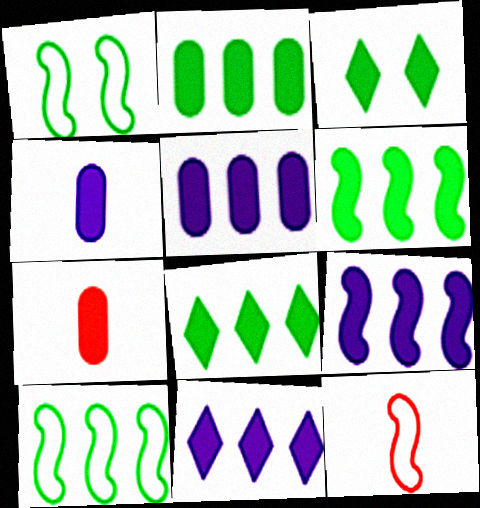[[2, 6, 8], 
[3, 7, 9], 
[5, 9, 11]]